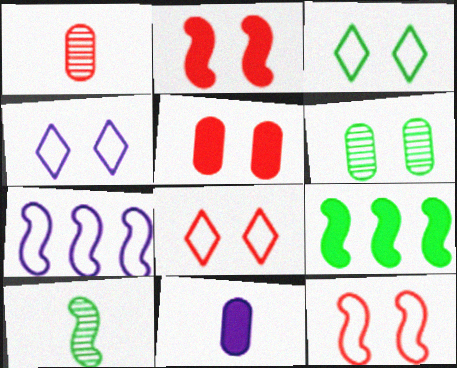[[1, 4, 9], 
[2, 4, 6], 
[2, 7, 10], 
[3, 4, 8]]